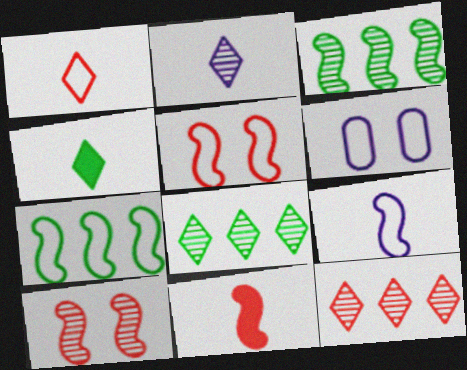[[1, 2, 4], 
[1, 6, 7], 
[5, 7, 9], 
[6, 8, 11]]